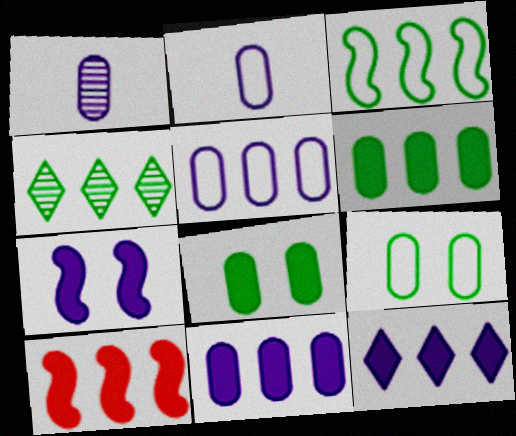[[3, 4, 6], 
[4, 5, 10], 
[6, 10, 12]]